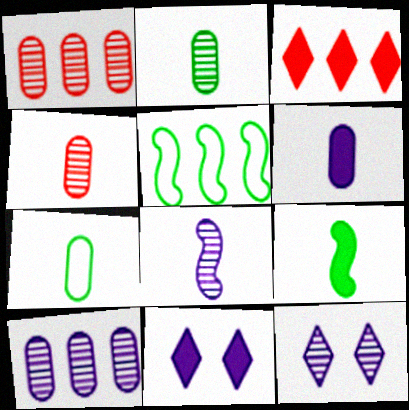[[3, 5, 10], 
[4, 5, 11], 
[4, 6, 7], 
[8, 10, 12]]